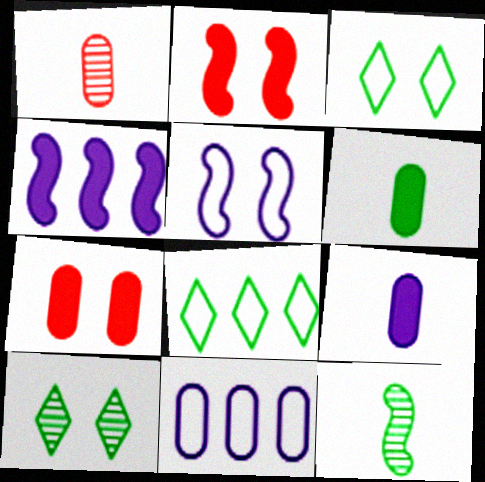[[1, 3, 4], 
[5, 7, 10]]